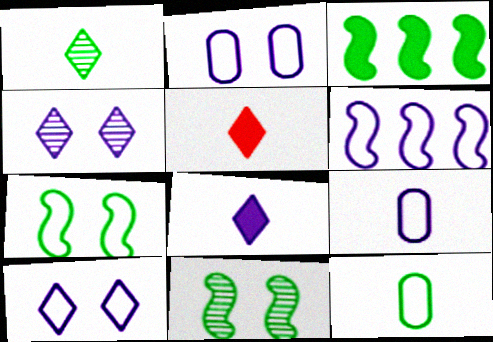[[6, 9, 10]]